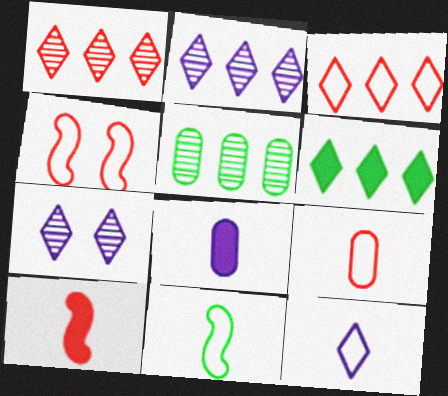[[2, 3, 6], 
[3, 4, 9], 
[9, 11, 12]]